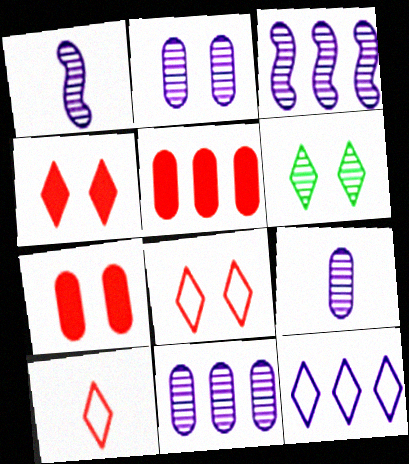[[2, 9, 11]]